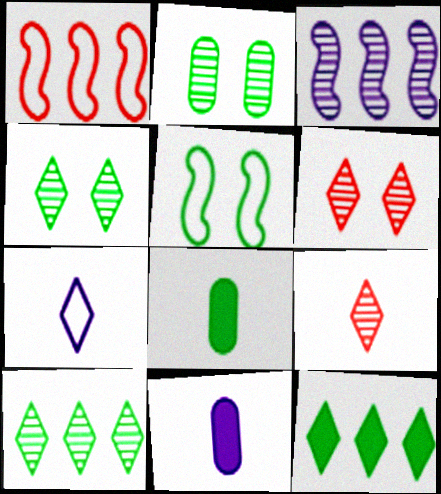[[1, 4, 11], 
[2, 3, 9], 
[5, 8, 10], 
[6, 7, 12]]